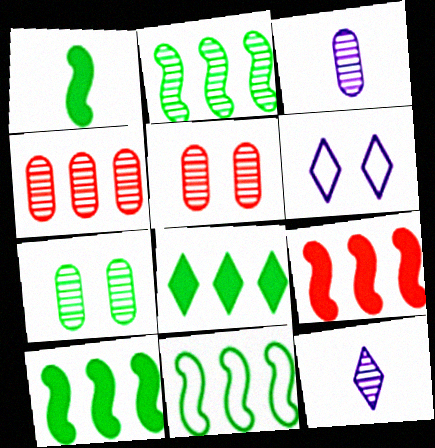[[1, 4, 6], 
[2, 5, 12], 
[2, 10, 11], 
[3, 4, 7]]